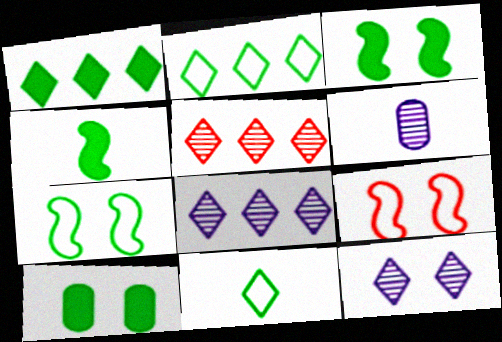[[1, 4, 10], 
[1, 6, 9], 
[9, 10, 12]]